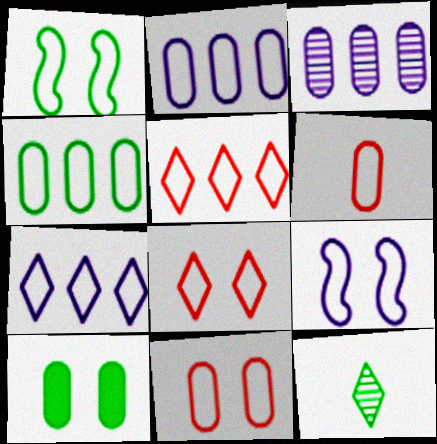[[1, 6, 7], 
[3, 6, 10]]